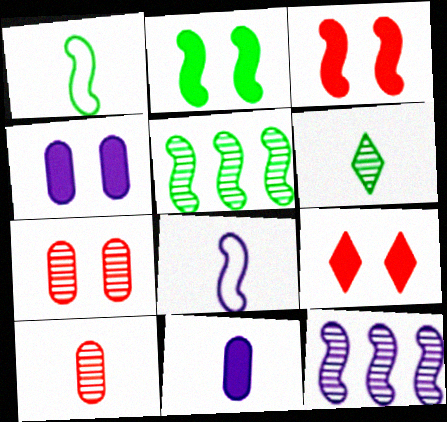[[1, 2, 5], 
[1, 3, 12], 
[2, 4, 9], 
[3, 5, 8], 
[6, 7, 12]]